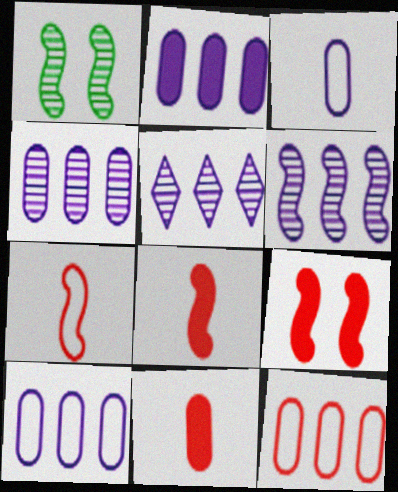[[2, 4, 10], 
[4, 5, 6]]